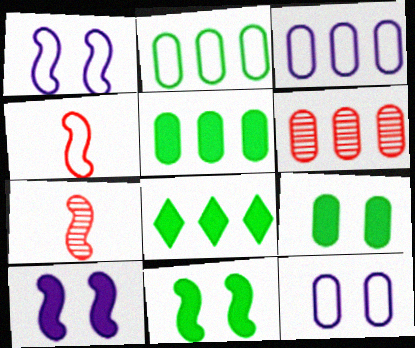[[3, 5, 6], 
[7, 8, 12]]